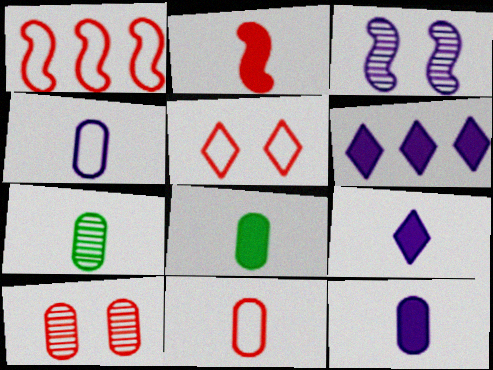[[1, 5, 11], 
[2, 8, 9], 
[3, 4, 6], 
[7, 11, 12]]